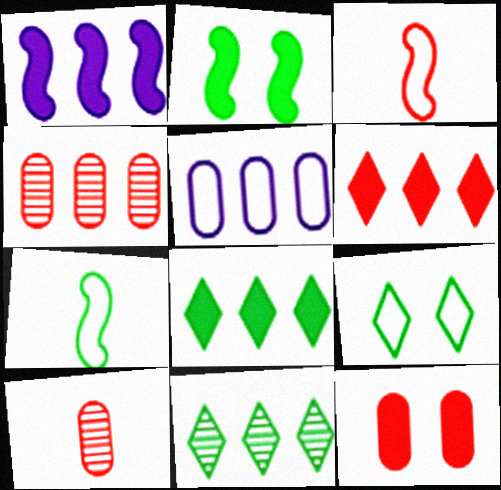[[1, 9, 10], 
[3, 5, 9]]